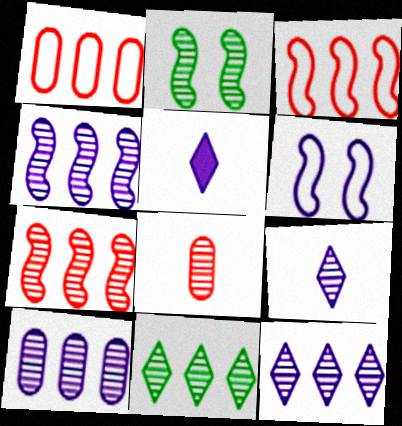[[1, 2, 5], 
[2, 8, 12], 
[4, 10, 12], 
[5, 6, 10], 
[7, 10, 11]]